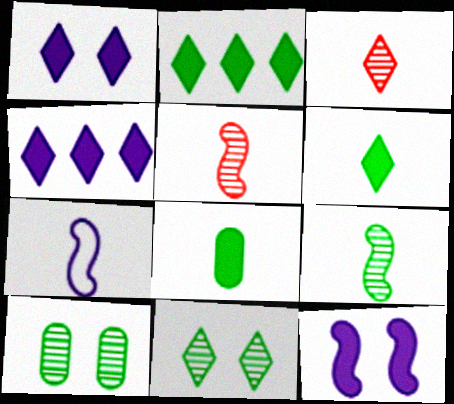[[3, 7, 8]]